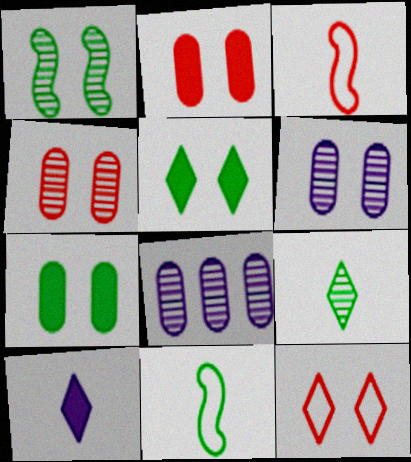[[3, 5, 8]]